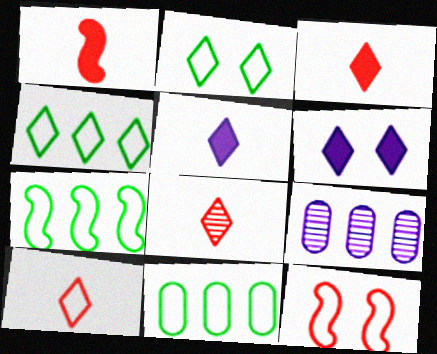[[1, 2, 9], 
[3, 8, 10], 
[4, 6, 8], 
[4, 7, 11]]